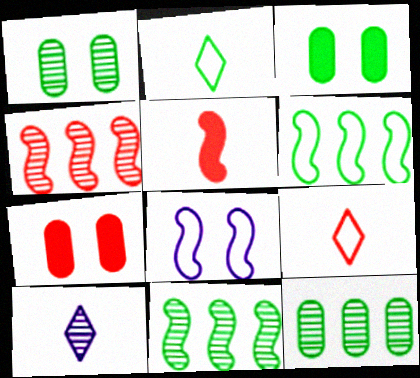[[1, 4, 10], 
[2, 3, 11], 
[4, 7, 9], 
[5, 8, 11], 
[6, 7, 10]]